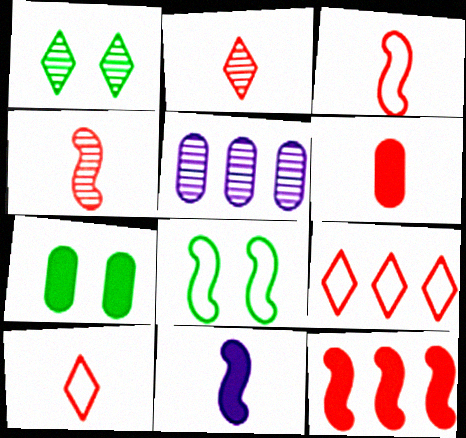[[1, 4, 5], 
[1, 7, 8], 
[2, 3, 6], 
[4, 6, 10]]